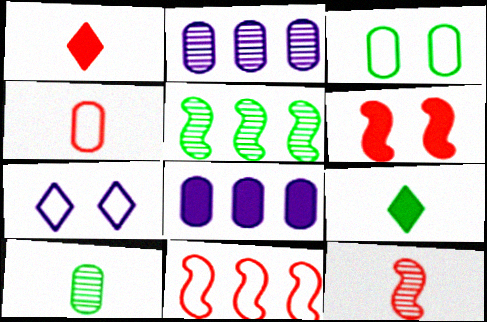[[1, 4, 12], 
[3, 5, 9], 
[6, 8, 9], 
[6, 11, 12]]